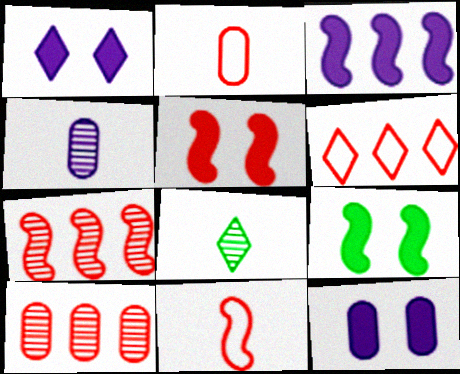[[1, 6, 8], 
[4, 6, 9], 
[5, 7, 11]]